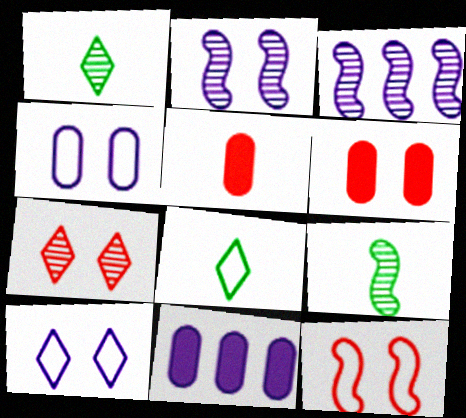[[1, 11, 12], 
[3, 6, 8], 
[6, 7, 12]]